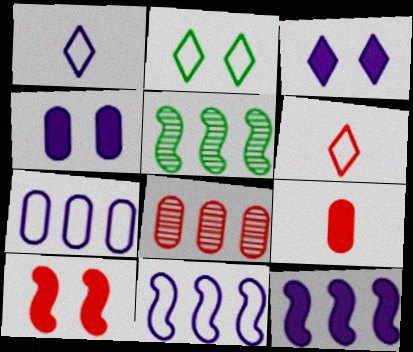[[4, 5, 6], 
[6, 8, 10]]